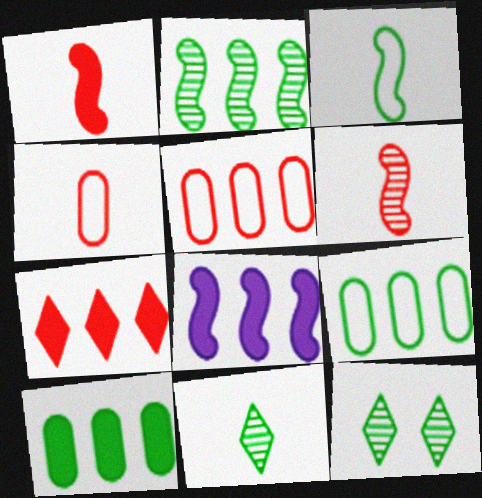[[3, 10, 12], 
[4, 8, 12], 
[7, 8, 10]]